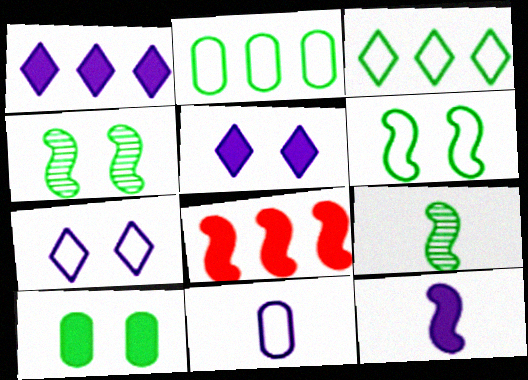[[3, 9, 10]]